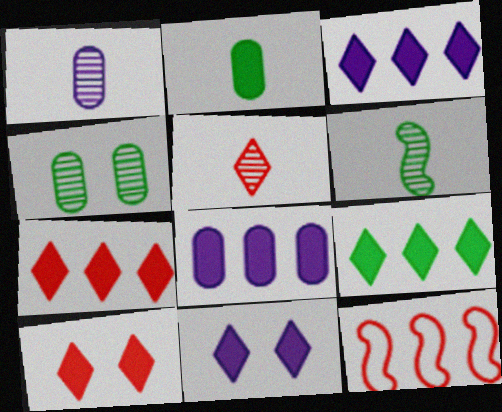[[1, 5, 6], 
[3, 7, 9]]